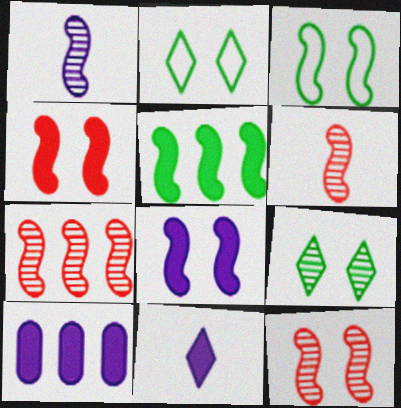[[2, 6, 10], 
[3, 8, 12], 
[6, 7, 12], 
[8, 10, 11]]